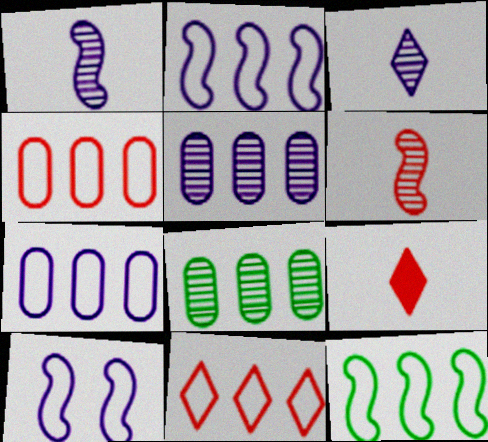[[7, 11, 12], 
[8, 9, 10]]